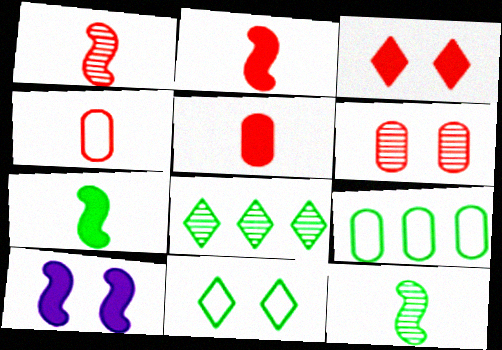[[4, 8, 10], 
[6, 10, 11]]